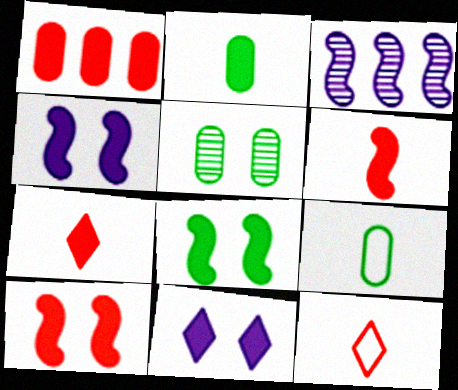[[1, 7, 10], 
[4, 8, 10]]